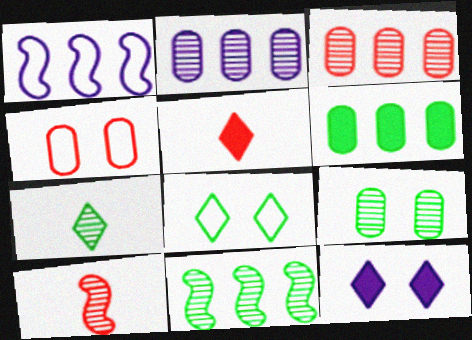[[1, 5, 9], 
[7, 9, 11]]